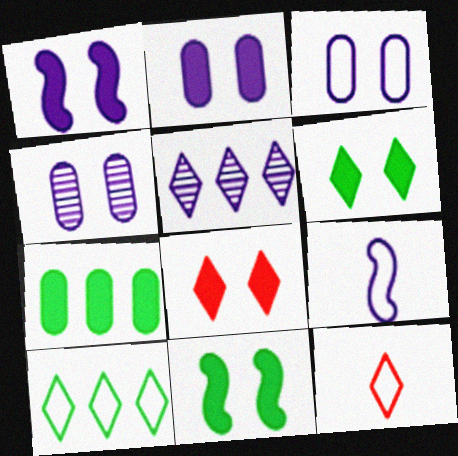[[2, 3, 4], 
[2, 5, 9], 
[2, 8, 11], 
[5, 6, 12]]